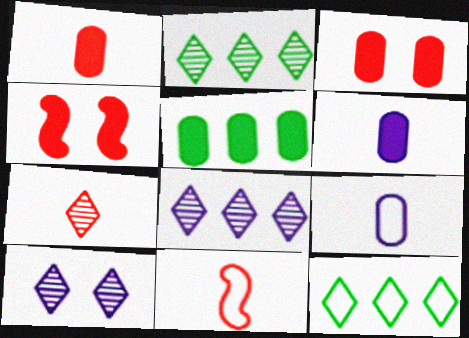[[1, 7, 11], 
[2, 4, 9], 
[2, 7, 10], 
[3, 5, 6], 
[5, 10, 11]]